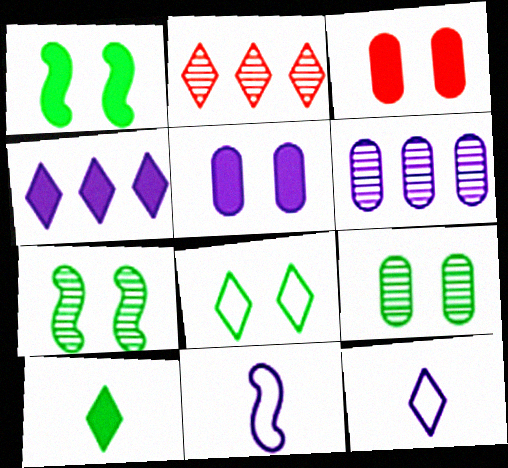[[1, 8, 9]]